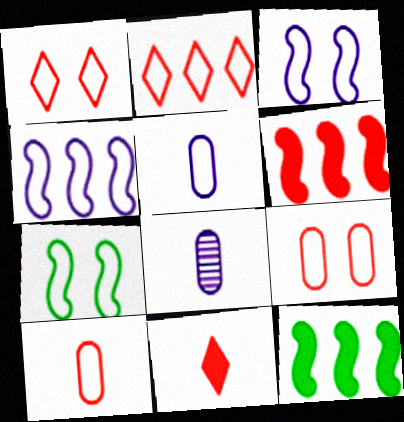[[1, 8, 12], 
[2, 5, 7]]